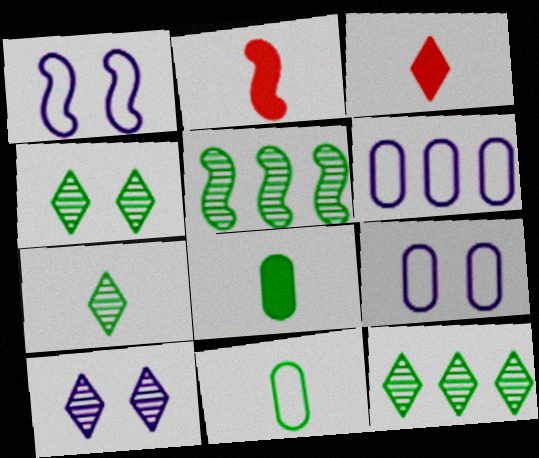[[1, 2, 5], 
[2, 4, 6], 
[2, 9, 12], 
[3, 5, 9], 
[4, 7, 12]]